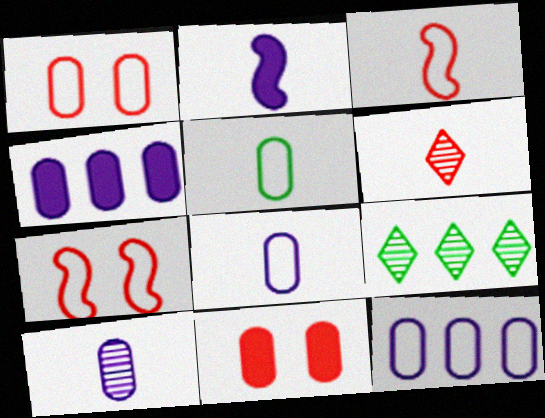[[1, 2, 9], 
[1, 5, 12], 
[2, 5, 6]]